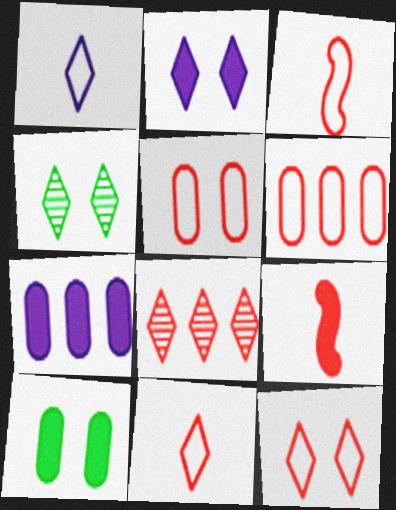[[2, 4, 12], 
[3, 4, 7], 
[3, 6, 12], 
[5, 8, 9]]